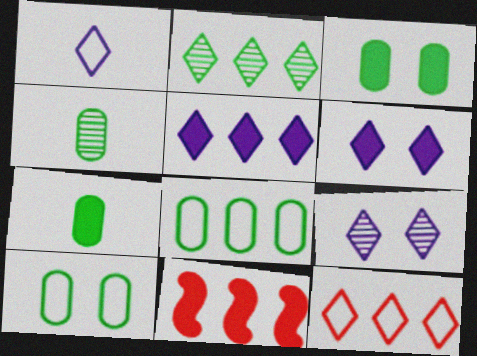[[1, 5, 9], 
[2, 5, 12], 
[3, 4, 8], 
[6, 7, 11]]